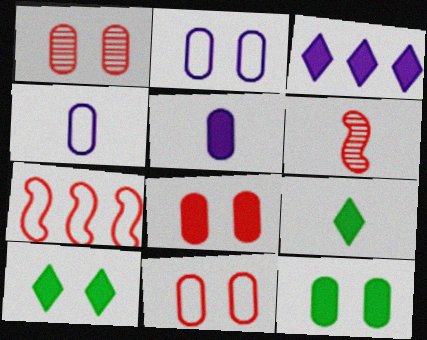[[1, 2, 12], 
[1, 8, 11], 
[4, 6, 9]]